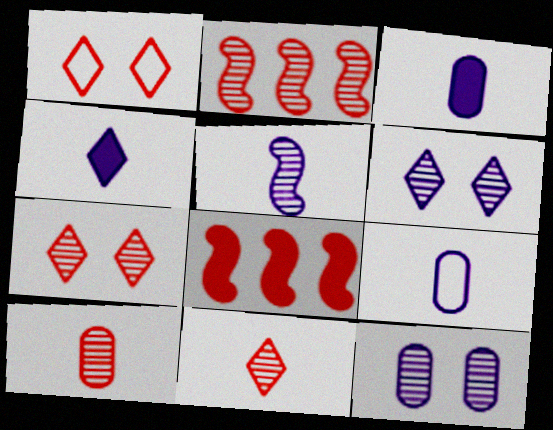[[1, 8, 10], 
[2, 7, 10], 
[4, 5, 9]]